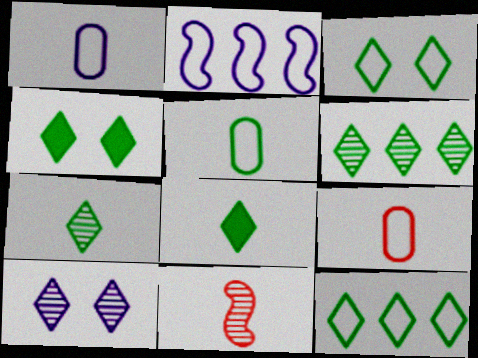[[1, 5, 9], 
[1, 8, 11], 
[2, 3, 9], 
[3, 6, 8], 
[4, 7, 12]]